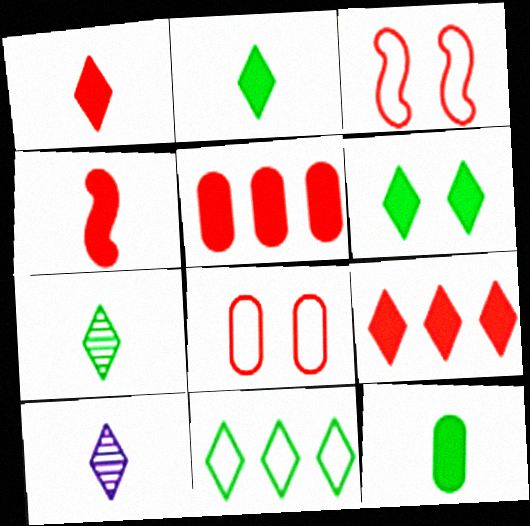[[6, 7, 11]]